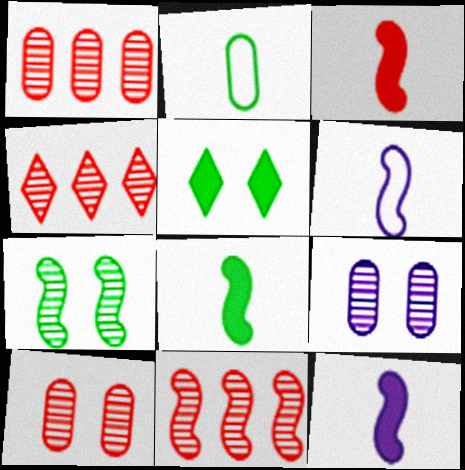[[1, 4, 11], 
[1, 5, 6], 
[3, 8, 12]]